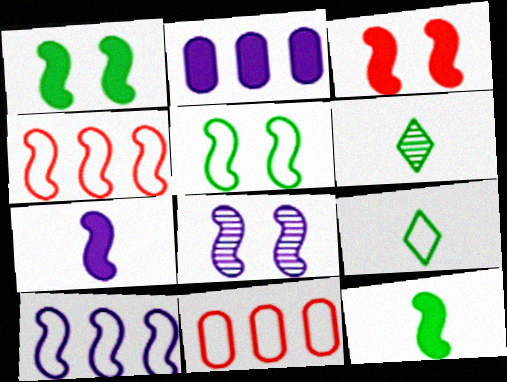[[3, 5, 8], 
[4, 8, 12], 
[7, 8, 10]]